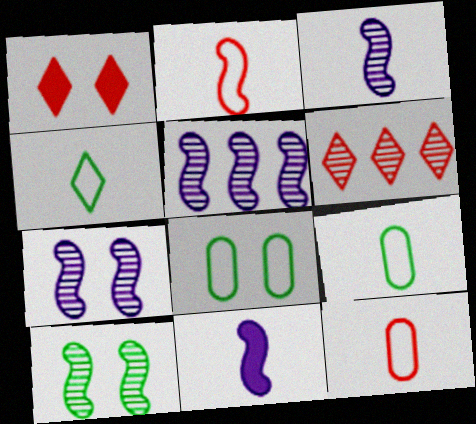[[1, 5, 9], 
[1, 7, 8], 
[3, 5, 7], 
[6, 8, 11]]